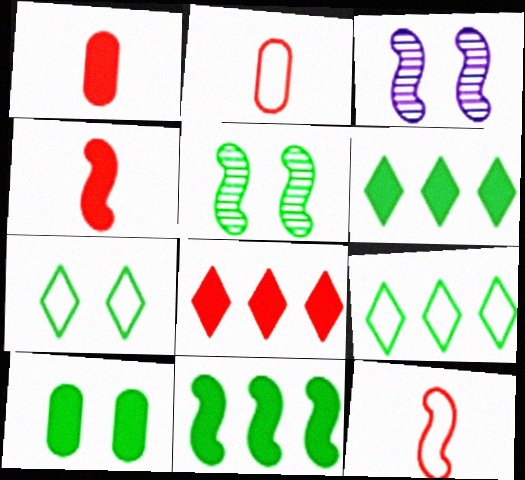[[1, 3, 9], 
[2, 3, 6], 
[3, 11, 12], 
[5, 7, 10]]